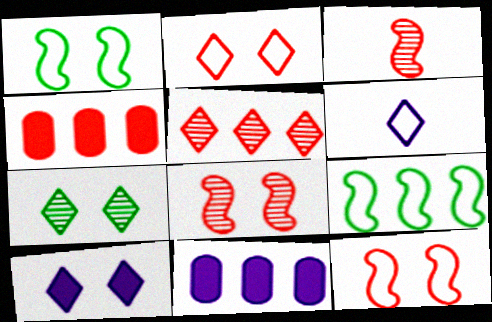[[2, 3, 4], 
[2, 7, 10], 
[5, 9, 11]]